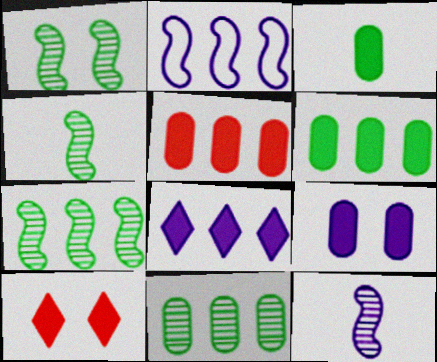[[1, 4, 7], 
[3, 5, 9]]